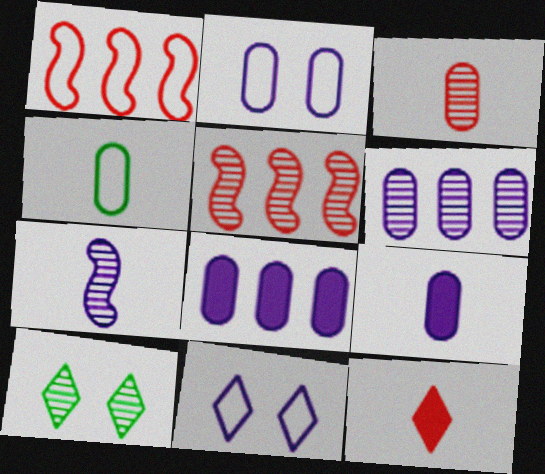[[1, 4, 11], 
[1, 9, 10], 
[2, 6, 9], 
[3, 4, 9], 
[4, 7, 12], 
[7, 8, 11]]